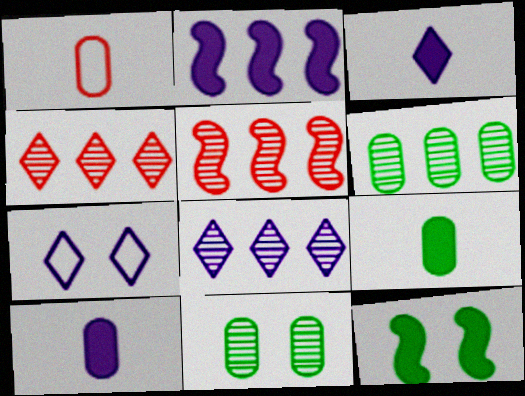[[1, 8, 12], 
[3, 7, 8], 
[5, 6, 8], 
[5, 7, 9]]